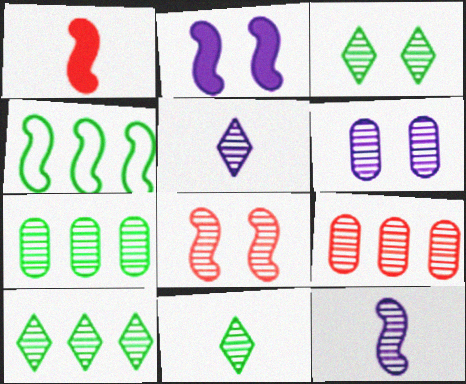[[3, 6, 8], 
[3, 9, 12], 
[3, 10, 11], 
[5, 7, 8]]